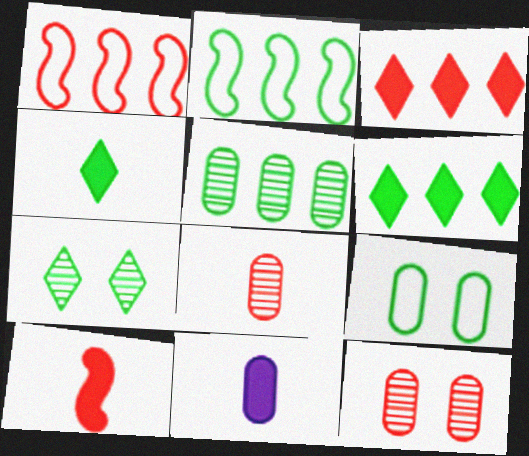[[1, 7, 11], 
[2, 5, 6], 
[4, 10, 11]]